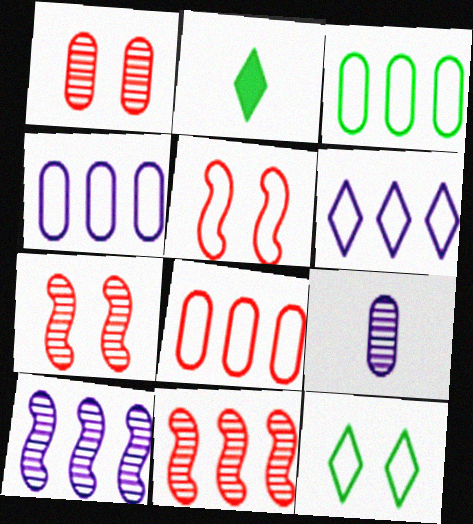[[2, 4, 7], 
[3, 4, 8]]